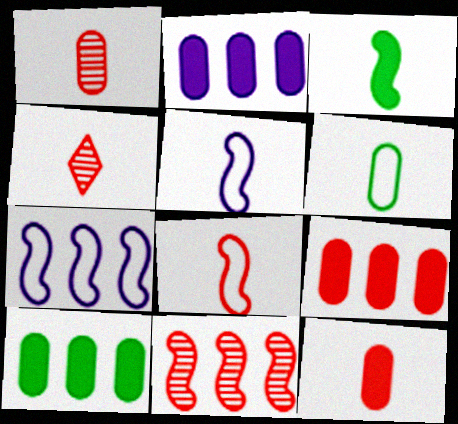[[2, 9, 10], 
[4, 8, 12]]